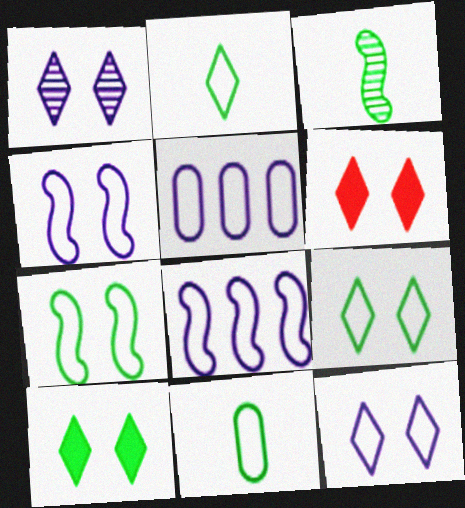[[1, 6, 9], 
[3, 5, 6]]